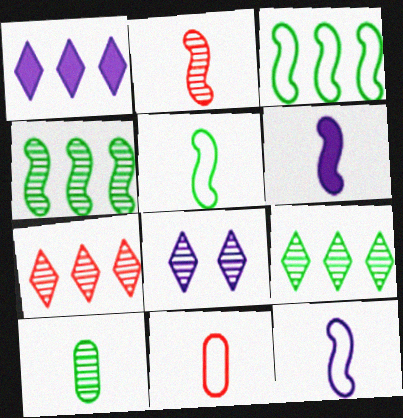[[2, 5, 6]]